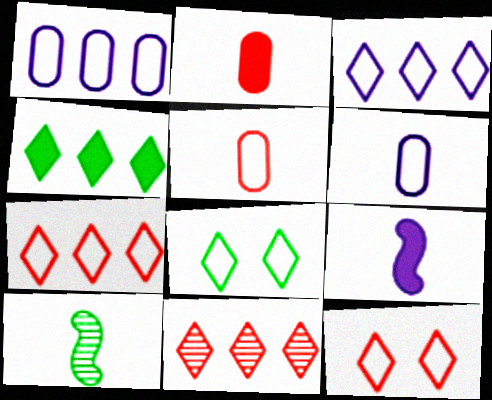[[3, 4, 11]]